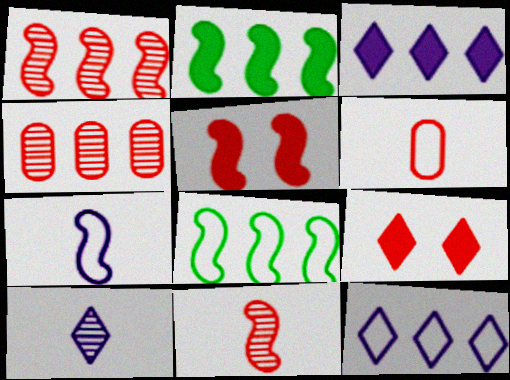[[1, 6, 9], 
[2, 4, 12], 
[3, 4, 8]]